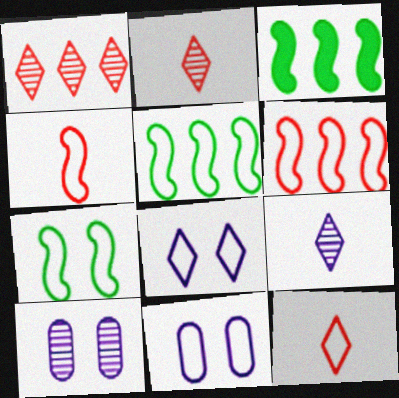[[2, 3, 11], 
[3, 10, 12], 
[5, 11, 12]]